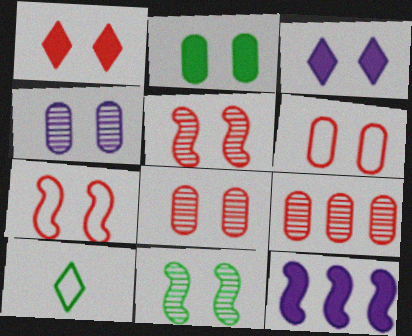[[1, 5, 6], 
[1, 7, 8], 
[2, 4, 6], 
[3, 6, 11], 
[8, 10, 12]]